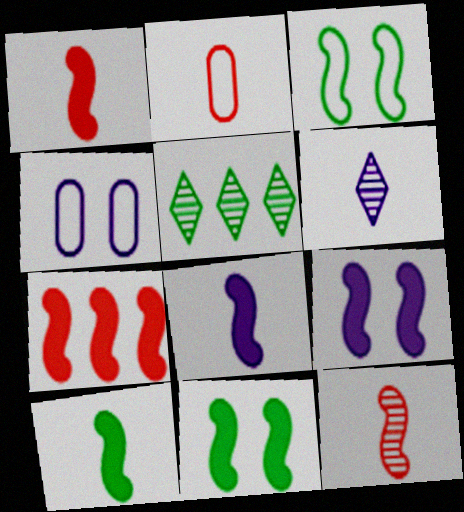[[1, 4, 5], 
[1, 8, 10], 
[2, 5, 9], 
[2, 6, 10], 
[7, 8, 11], 
[7, 9, 10]]